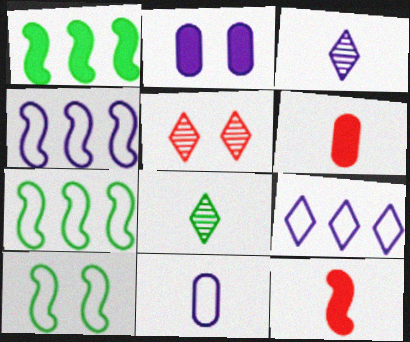[[1, 5, 11], 
[2, 3, 4], 
[2, 5, 10], 
[8, 11, 12]]